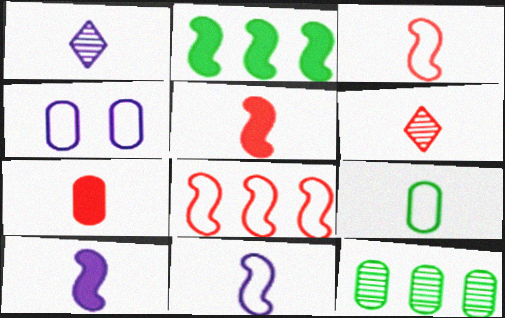[[1, 5, 9], 
[2, 4, 6], 
[3, 6, 7], 
[4, 7, 12], 
[6, 9, 10]]